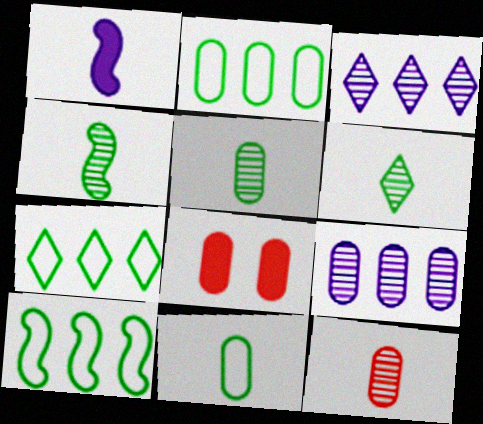[[2, 7, 10], 
[4, 5, 6], 
[8, 9, 11]]